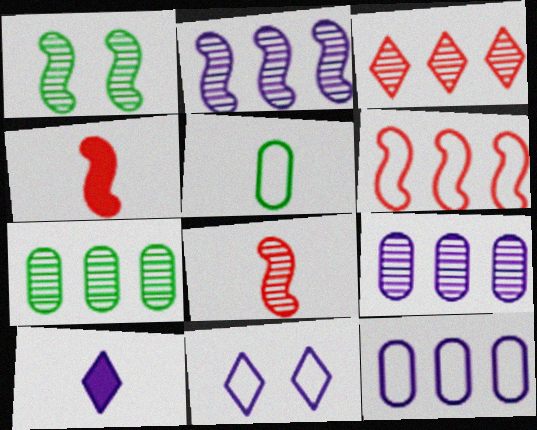[[1, 2, 8], 
[2, 3, 7], 
[4, 7, 11], 
[5, 6, 11], 
[5, 8, 10]]